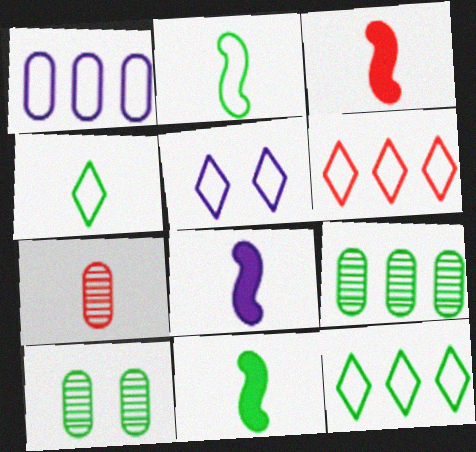[[3, 5, 9], 
[3, 8, 11], 
[4, 5, 6], 
[4, 7, 8], 
[6, 8, 10], 
[10, 11, 12]]